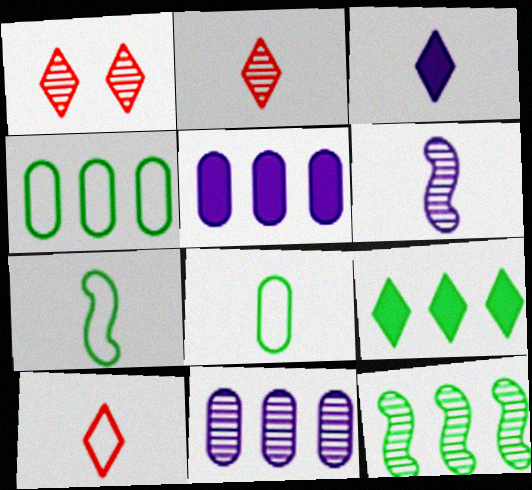[[1, 5, 7], 
[4, 9, 12]]